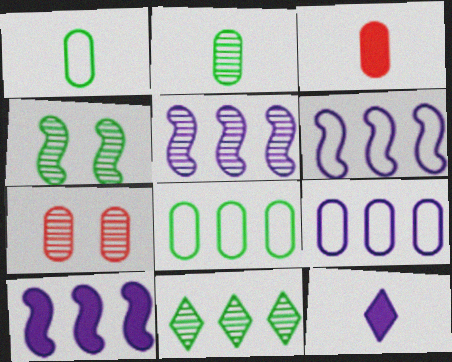[[2, 4, 11], 
[5, 6, 10]]